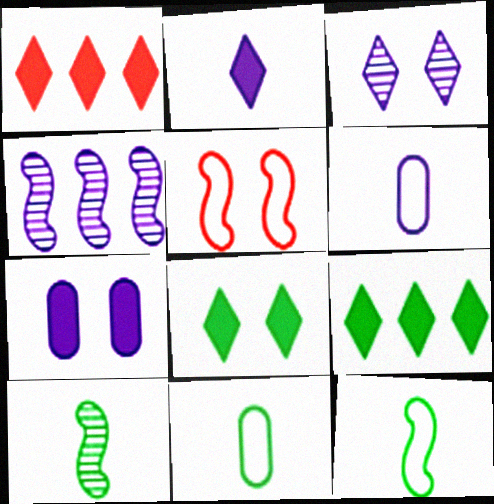[[1, 2, 8]]